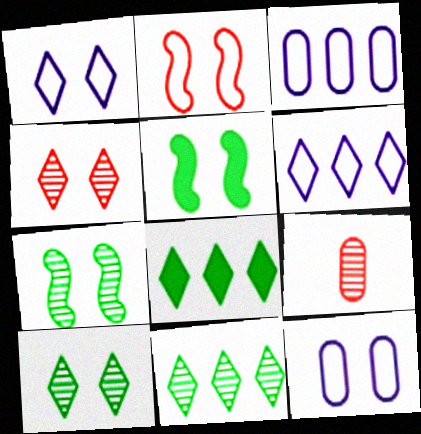[[4, 5, 12], 
[5, 6, 9]]